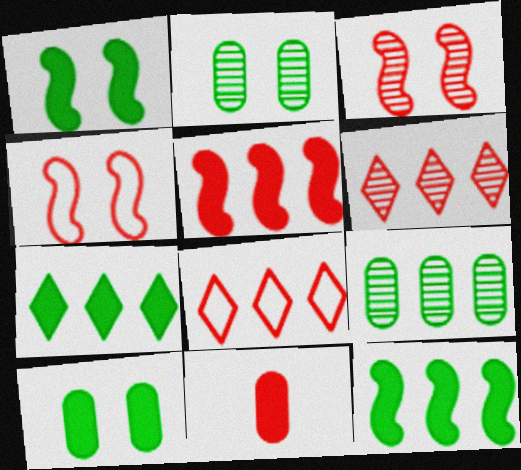[[3, 8, 11], 
[4, 6, 11]]